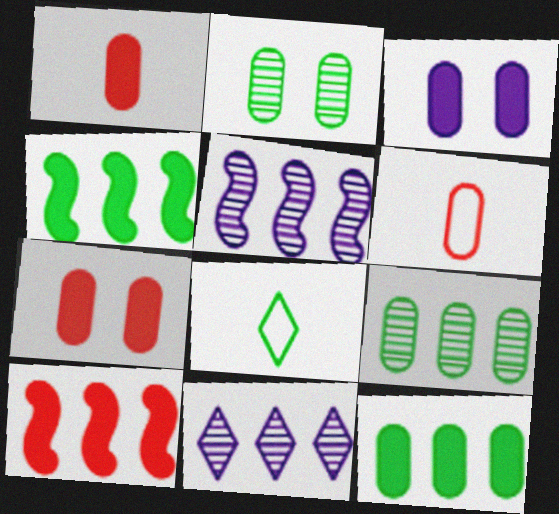[[1, 3, 12], 
[2, 4, 8], 
[3, 6, 9], 
[5, 7, 8]]